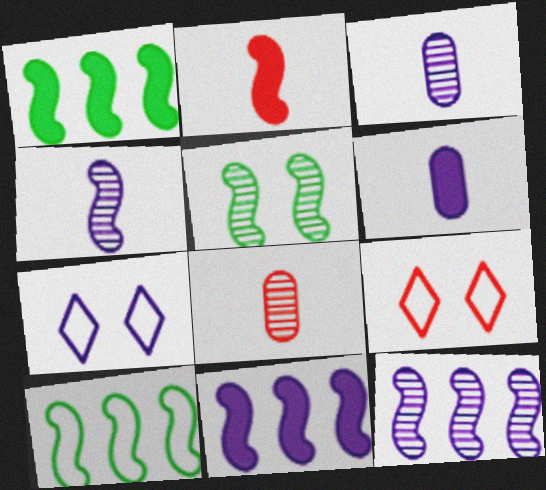[[1, 3, 9], 
[1, 7, 8], 
[3, 7, 11], 
[6, 7, 12]]